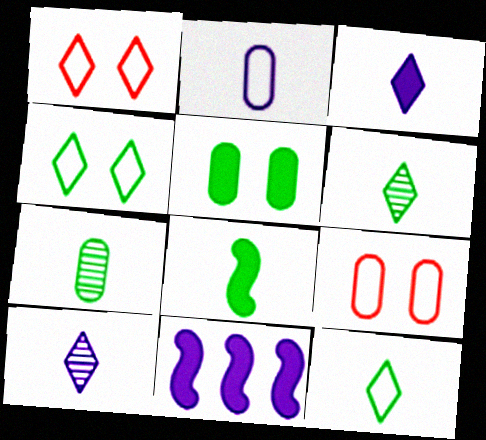[[1, 7, 11], 
[6, 9, 11], 
[7, 8, 12]]